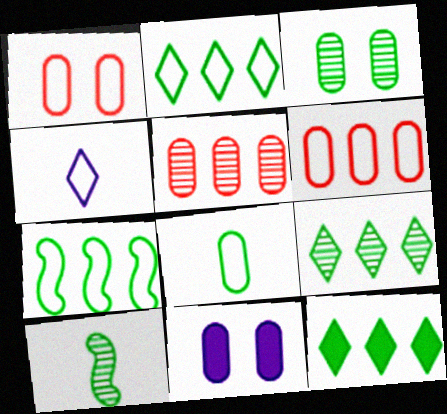[[1, 3, 11], 
[1, 4, 7], 
[2, 9, 12], 
[3, 9, 10], 
[5, 8, 11]]